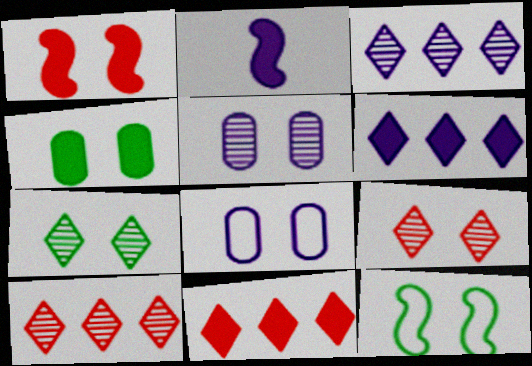[[1, 7, 8], 
[2, 3, 8], 
[2, 4, 11], 
[4, 7, 12]]